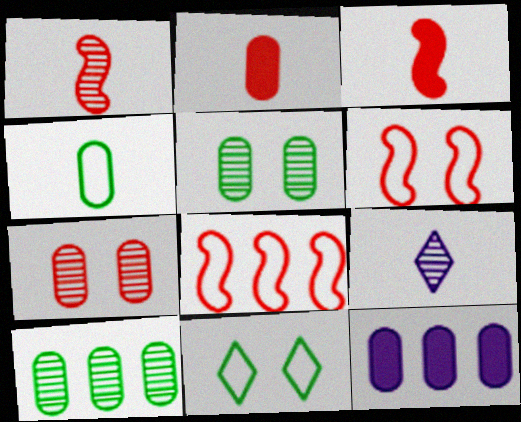[[1, 11, 12], 
[3, 4, 9], 
[4, 7, 12]]